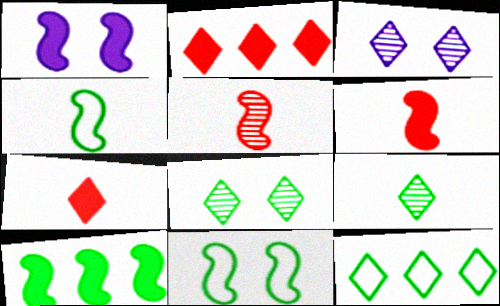[[1, 6, 10], 
[3, 7, 12]]